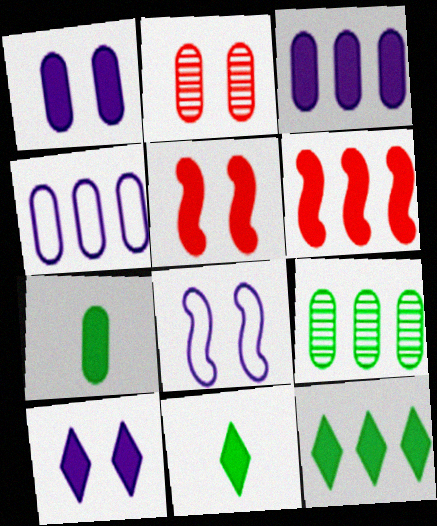[[1, 6, 11], 
[2, 4, 7], 
[3, 5, 11], 
[3, 6, 12], 
[6, 7, 10]]